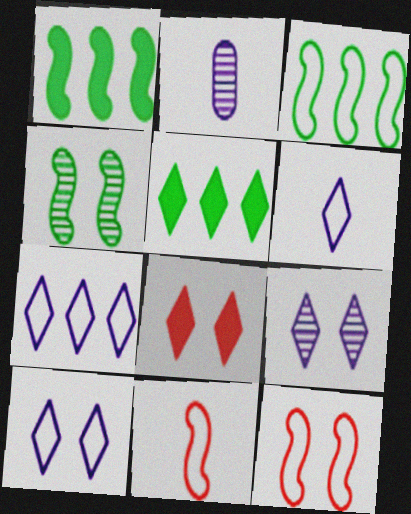[[2, 3, 8], 
[2, 5, 12], 
[6, 7, 10]]